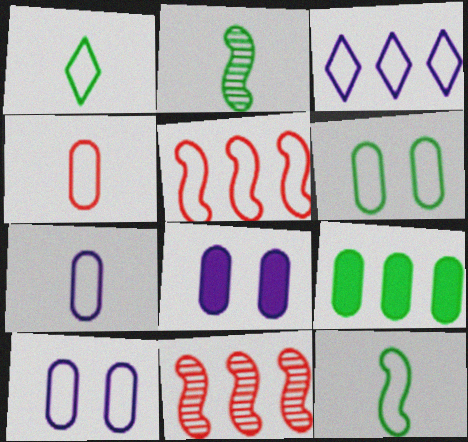[[1, 5, 10], 
[1, 8, 11], 
[3, 9, 11]]